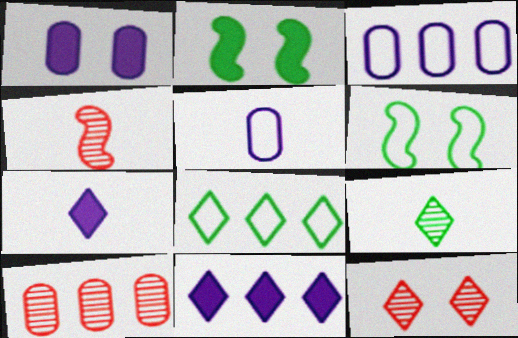[[1, 4, 8], 
[1, 6, 12], 
[4, 10, 12], 
[6, 7, 10], 
[7, 8, 12]]